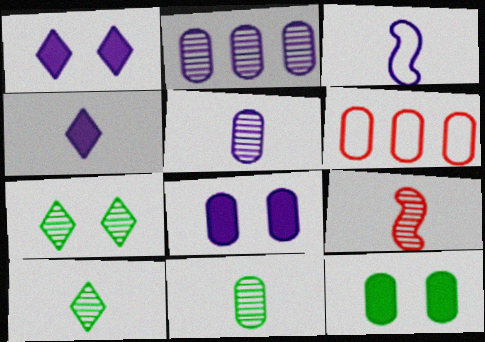[[1, 2, 3], 
[2, 7, 9], 
[3, 4, 5], 
[5, 6, 12], 
[5, 9, 10], 
[6, 8, 11]]